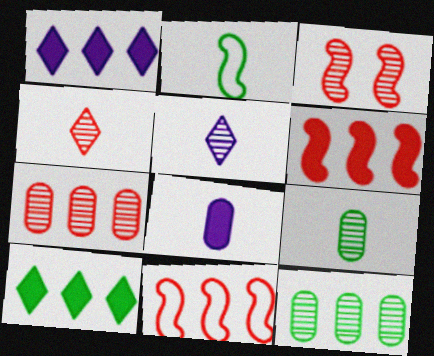[[1, 11, 12], 
[2, 4, 8], 
[3, 4, 7], 
[3, 5, 12]]